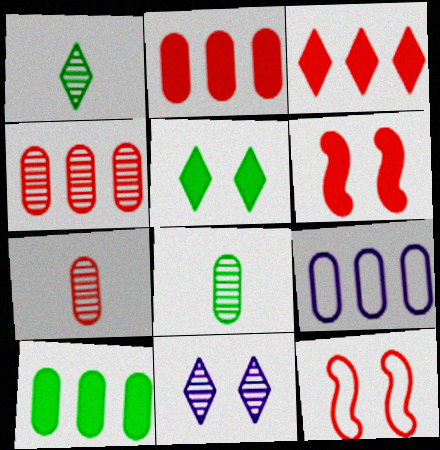[[1, 6, 9], 
[3, 7, 12], 
[4, 9, 10]]